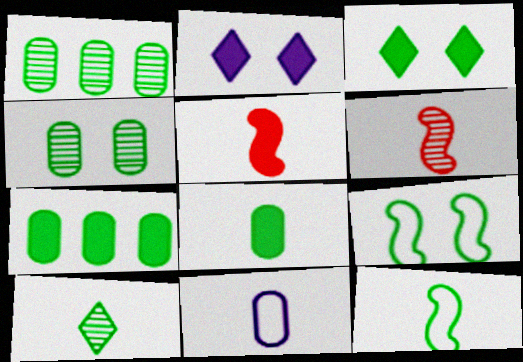[[1, 3, 12], 
[2, 5, 7], 
[3, 4, 9], 
[5, 10, 11], 
[7, 9, 10], 
[8, 10, 12]]